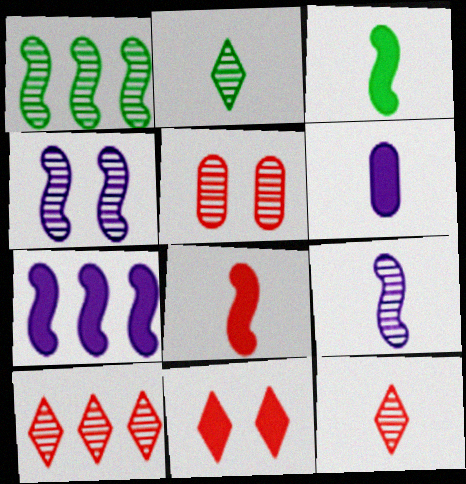[]